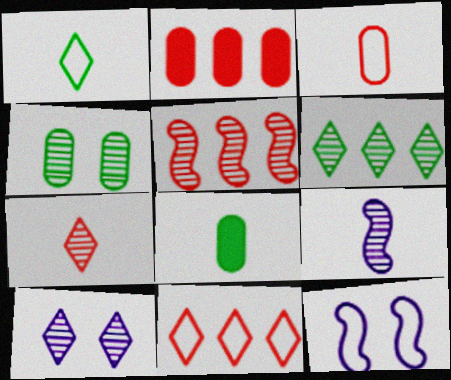[[2, 5, 11], 
[6, 7, 10]]